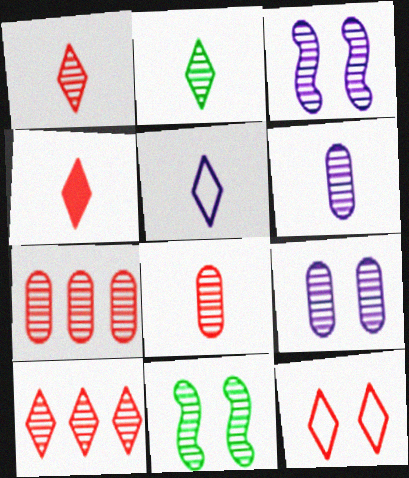[[2, 3, 7], 
[2, 4, 5], 
[4, 10, 12], 
[6, 10, 11]]